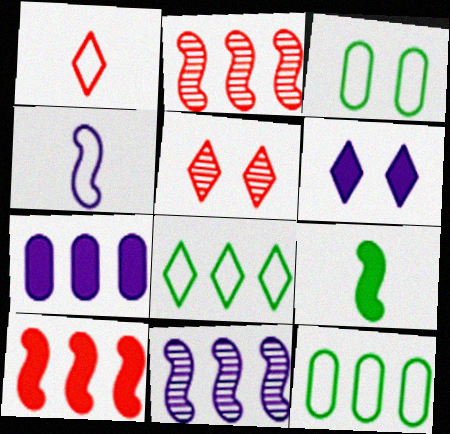[[2, 7, 8]]